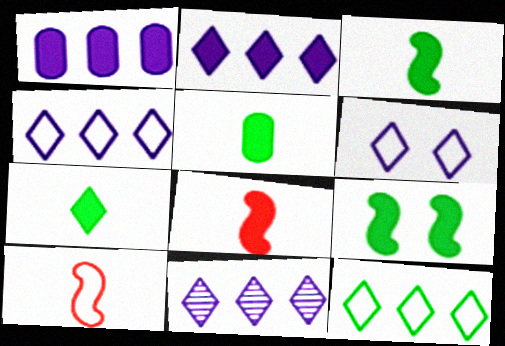[[2, 4, 11], 
[3, 5, 7]]